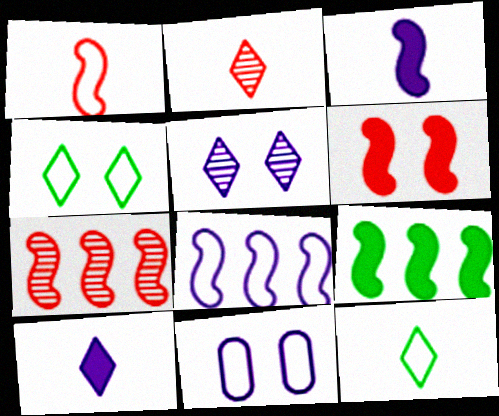[[1, 6, 7], 
[2, 9, 11], 
[2, 10, 12], 
[3, 6, 9], 
[7, 8, 9]]